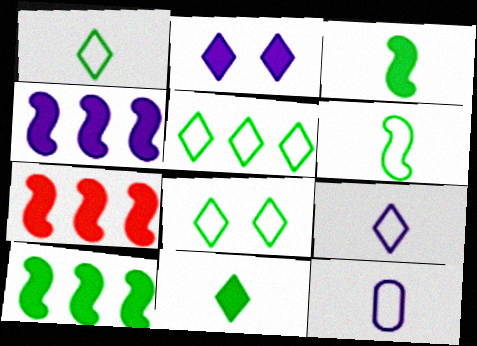[[1, 5, 8], 
[4, 7, 10]]